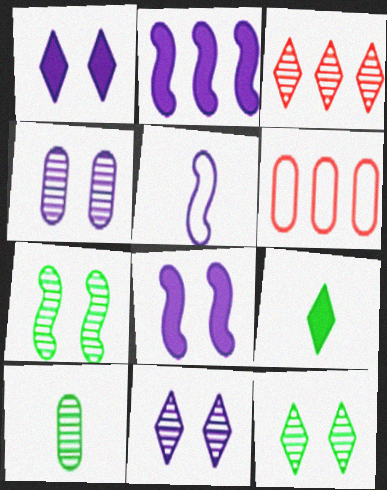[]